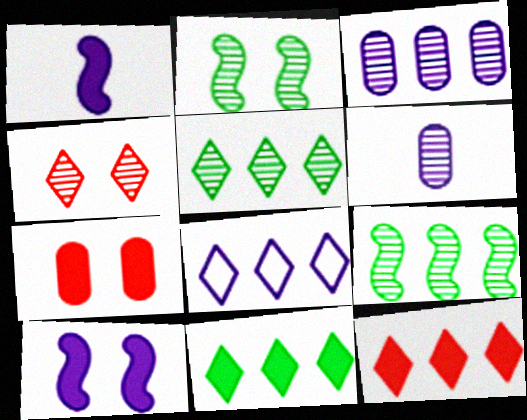[[1, 7, 11], 
[4, 6, 9], 
[5, 8, 12], 
[6, 8, 10]]